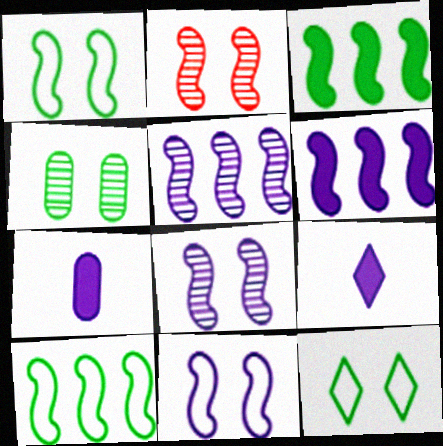[]